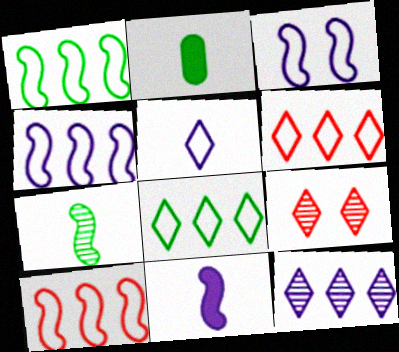[[1, 4, 10], 
[2, 4, 9]]